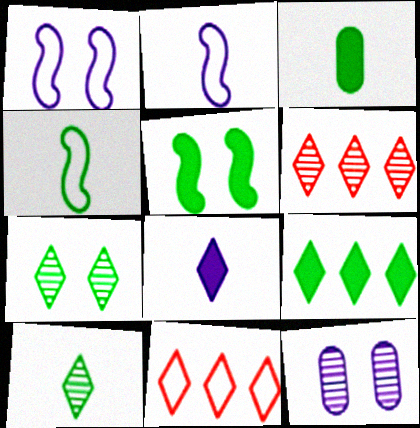[[1, 3, 6], 
[3, 4, 10], 
[3, 5, 9], 
[7, 8, 11]]